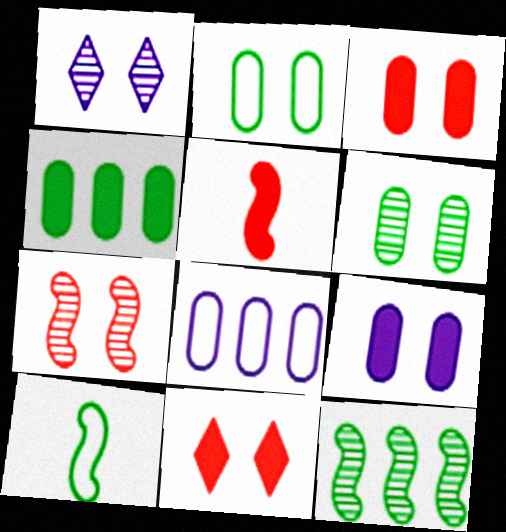[[1, 6, 7]]